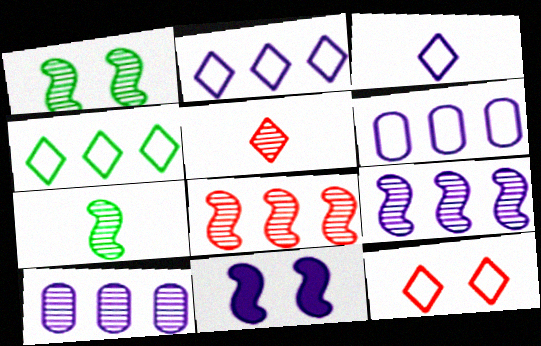[[1, 5, 10], 
[3, 4, 12], 
[3, 10, 11]]